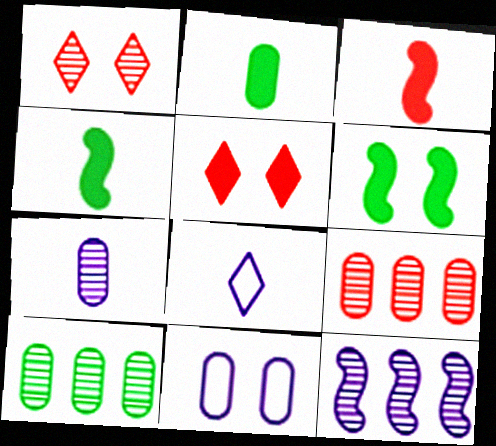[[1, 6, 11], 
[2, 9, 11], 
[6, 8, 9]]